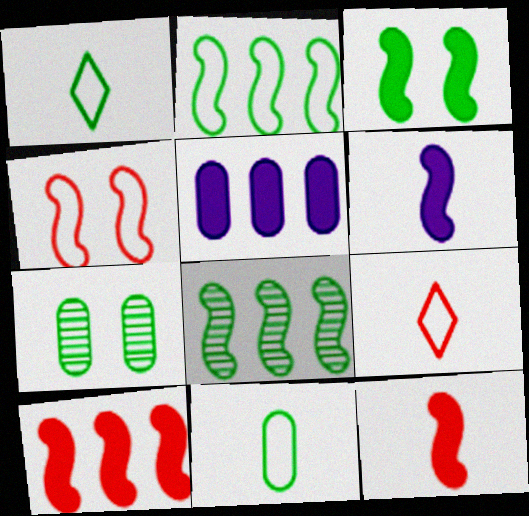[[3, 6, 10], 
[4, 6, 8]]